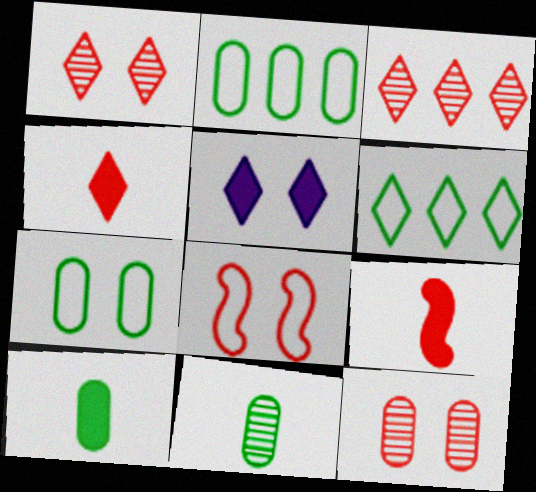[]